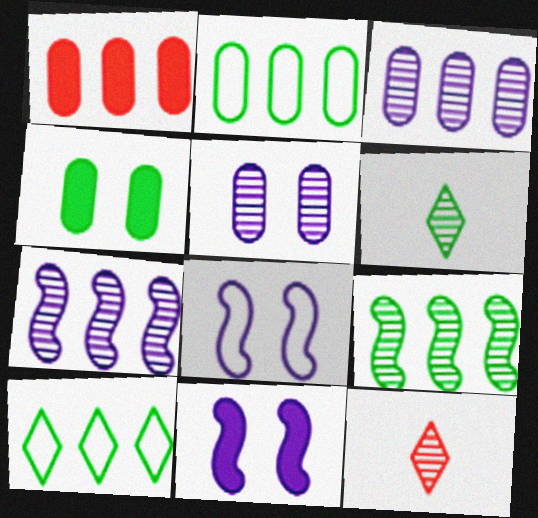[[1, 2, 3], 
[1, 6, 8], 
[1, 7, 10], 
[2, 11, 12], 
[5, 9, 12]]